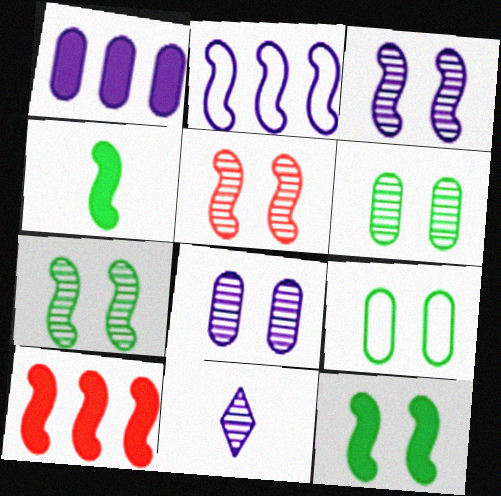[[2, 4, 5], 
[3, 5, 7], 
[9, 10, 11]]